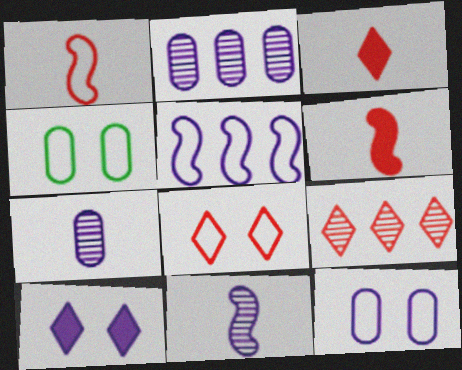[[3, 8, 9], 
[5, 7, 10]]